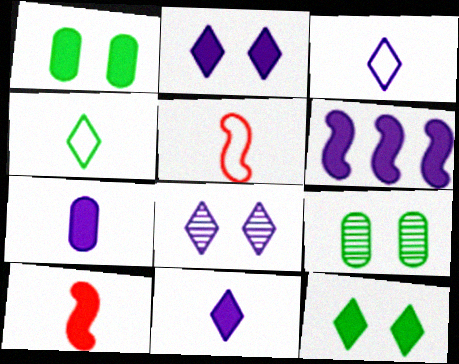[[2, 6, 7]]